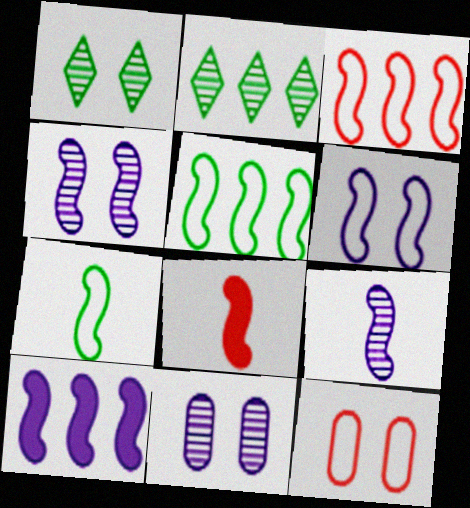[[3, 6, 7], 
[4, 5, 8], 
[6, 9, 10], 
[7, 8, 9]]